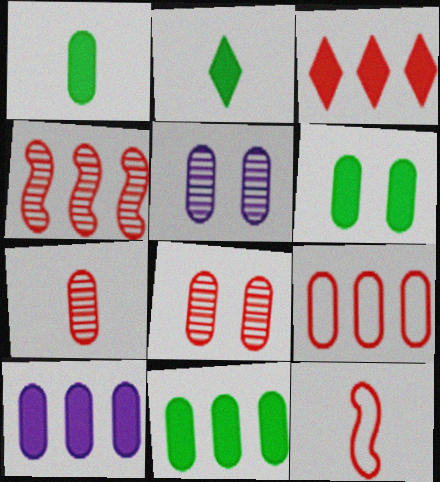[[1, 5, 9], 
[1, 6, 11], 
[3, 4, 9], 
[3, 8, 12]]